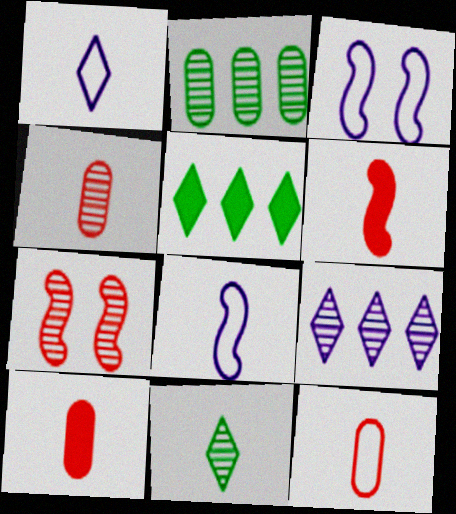[[3, 4, 5], 
[4, 10, 12], 
[8, 10, 11]]